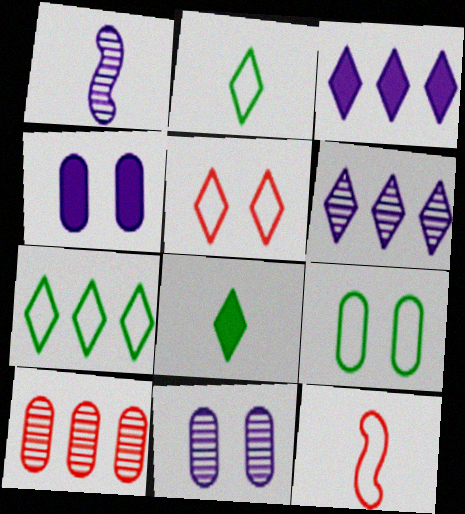[[1, 6, 11], 
[5, 6, 8]]